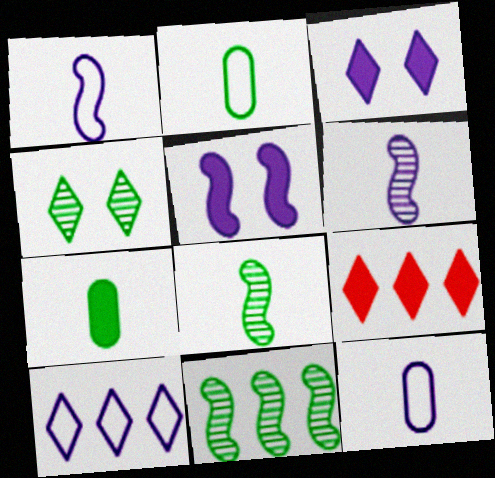[[5, 7, 9]]